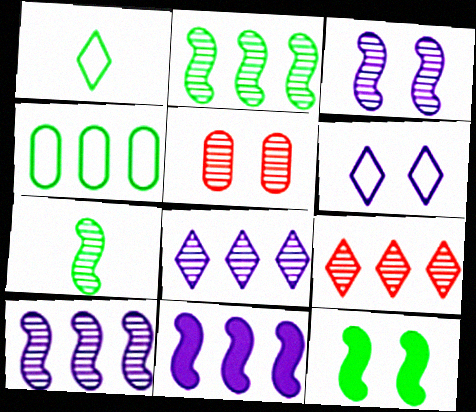[[1, 5, 11], 
[4, 9, 11], 
[5, 6, 12], 
[5, 7, 8]]